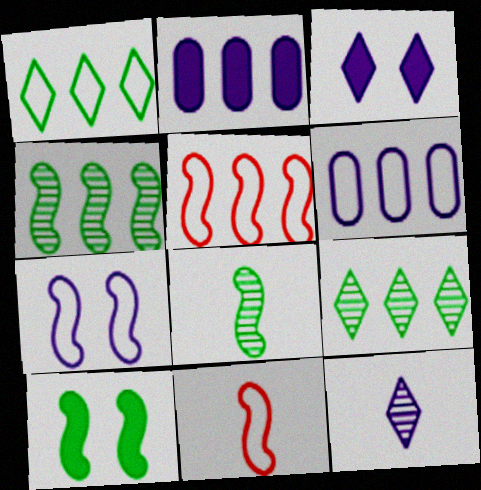[[1, 5, 6], 
[2, 5, 9], 
[2, 7, 12]]